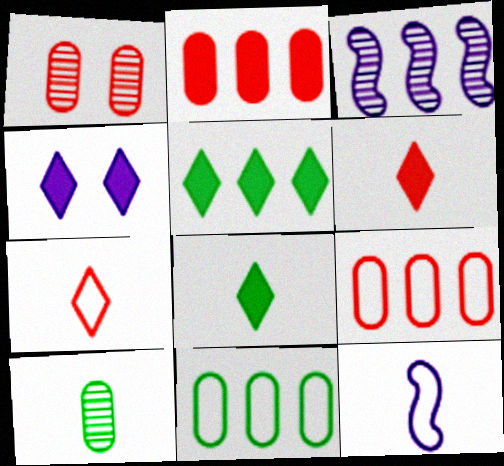[[1, 5, 12], 
[3, 5, 9], 
[4, 5, 6], 
[6, 10, 12]]